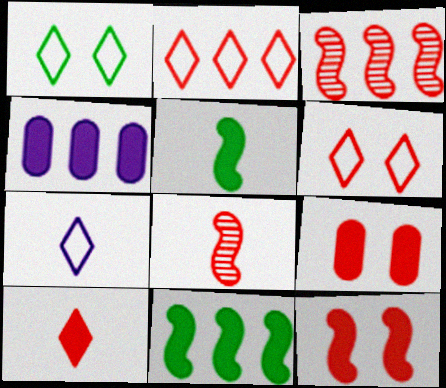[[1, 2, 7], 
[1, 4, 8], 
[2, 8, 9]]